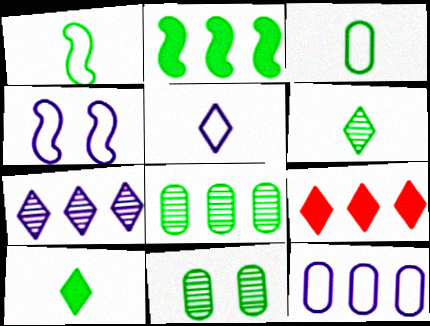[[4, 5, 12]]